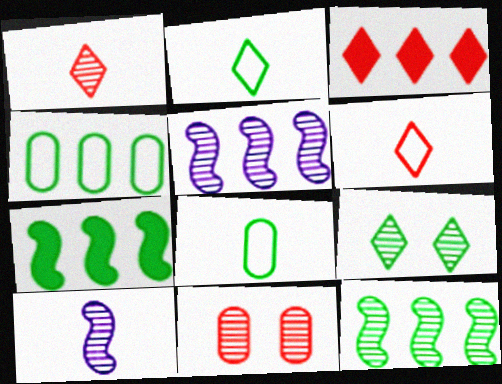[[3, 4, 5], 
[7, 8, 9]]